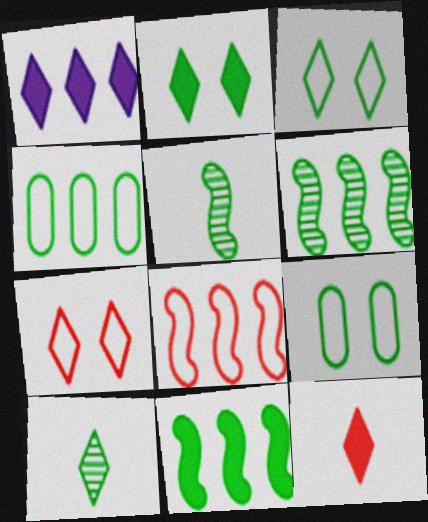[[1, 2, 12], 
[1, 7, 10], 
[2, 4, 5], 
[9, 10, 11]]